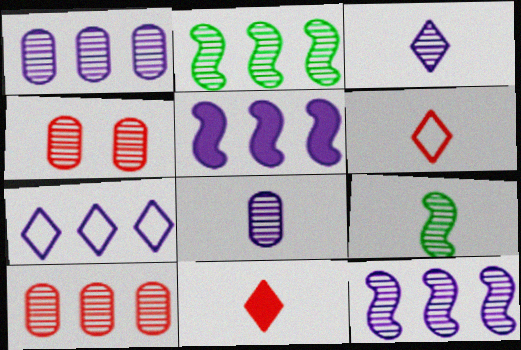[[1, 5, 7], 
[2, 3, 4]]